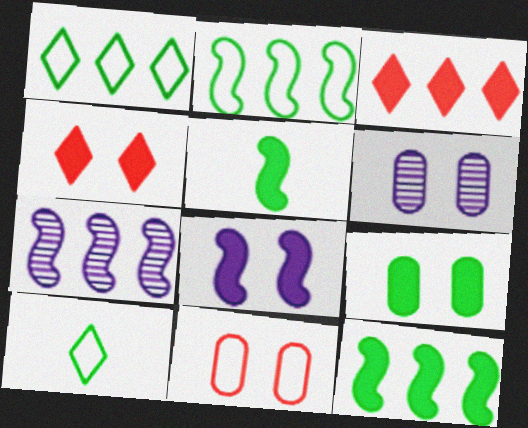[[4, 8, 9], 
[6, 9, 11]]